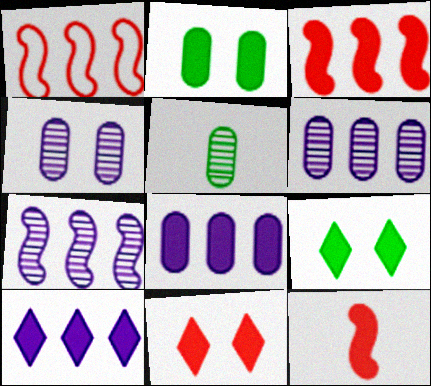[[2, 10, 12], 
[8, 9, 12]]